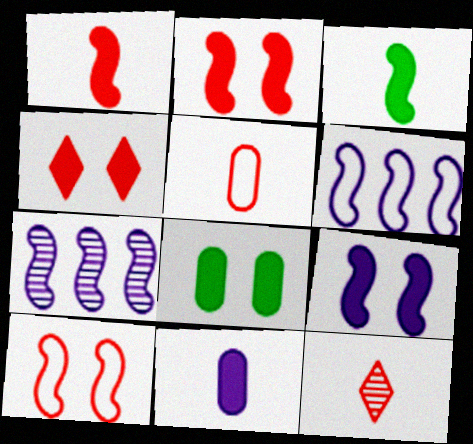[[1, 5, 12], 
[3, 7, 10], 
[4, 8, 9], 
[6, 8, 12]]